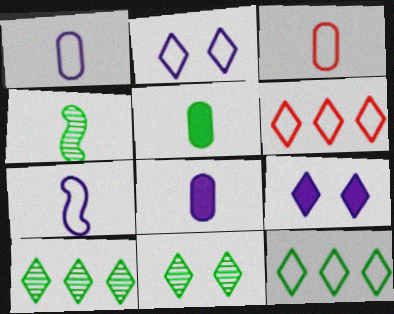[]